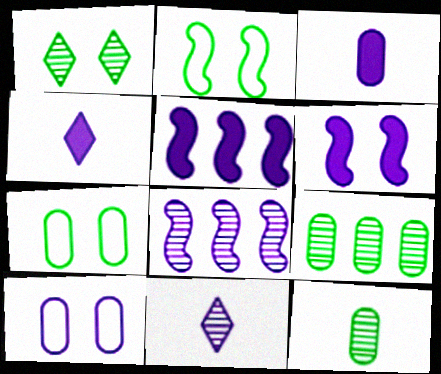[[4, 8, 10], 
[5, 10, 11]]